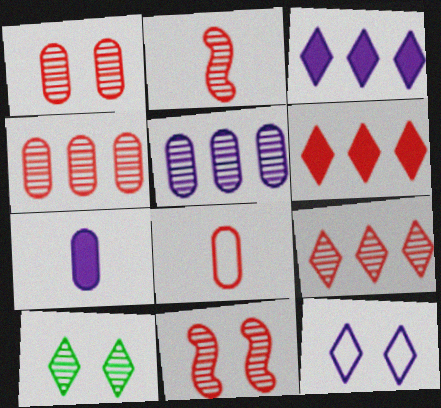[[1, 2, 9], 
[2, 5, 10], 
[6, 8, 11]]